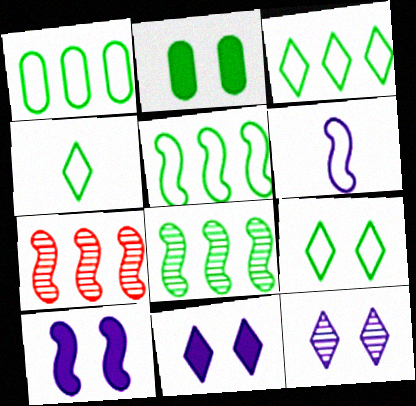[[1, 3, 5], 
[2, 4, 8], 
[3, 4, 9]]